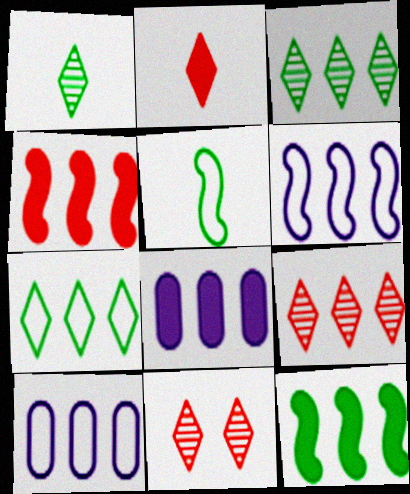[[3, 4, 10], 
[5, 8, 11], 
[9, 10, 12]]